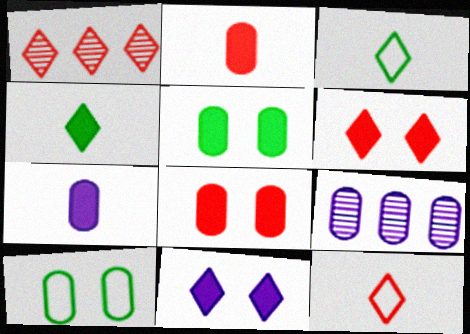[[1, 3, 11], 
[1, 6, 12], 
[2, 9, 10]]